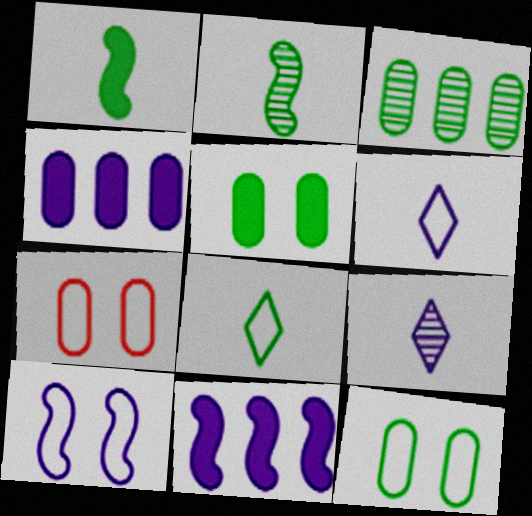[[4, 9, 10]]